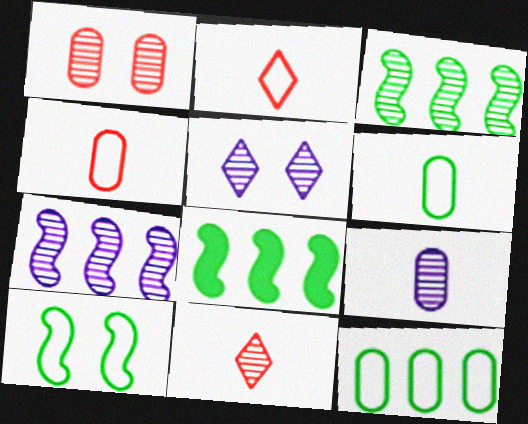[[4, 5, 8], 
[5, 7, 9]]